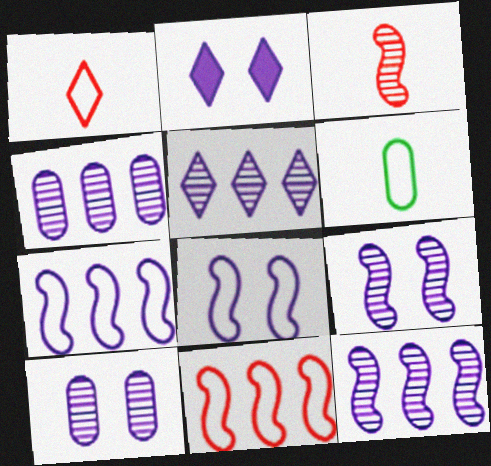[[2, 8, 10], 
[4, 5, 12]]